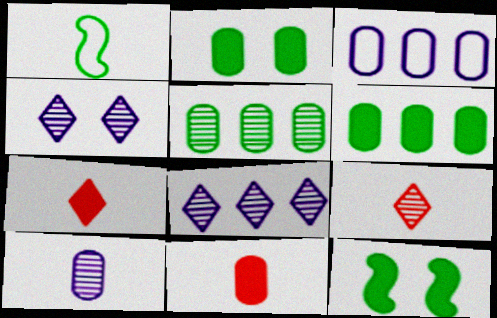[[1, 7, 10], 
[3, 9, 12]]